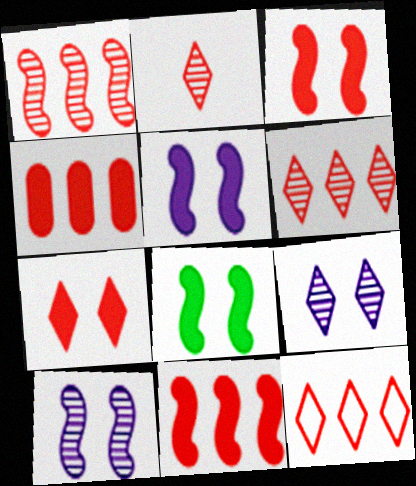[[1, 4, 12], 
[2, 7, 12], 
[3, 5, 8]]